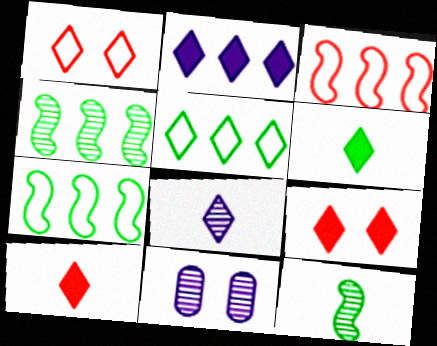[[2, 6, 9], 
[3, 6, 11], 
[5, 8, 9], 
[7, 10, 11]]